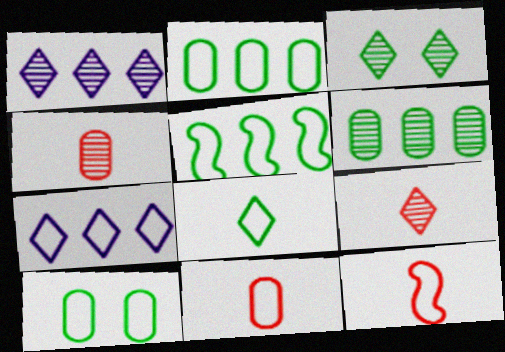[[1, 3, 9], 
[5, 8, 10], 
[7, 10, 12]]